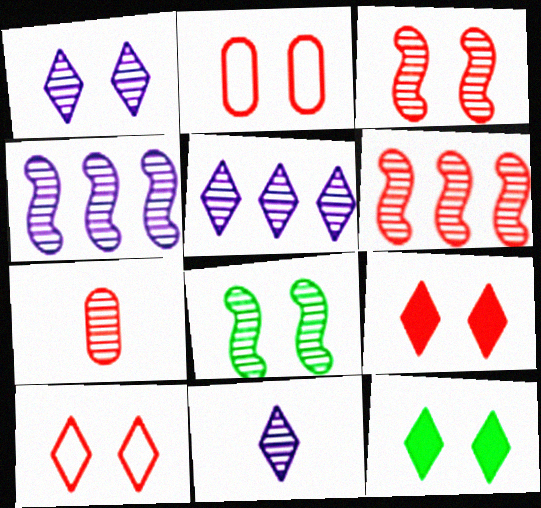[[1, 5, 11], 
[1, 10, 12], 
[2, 3, 9], 
[5, 7, 8]]